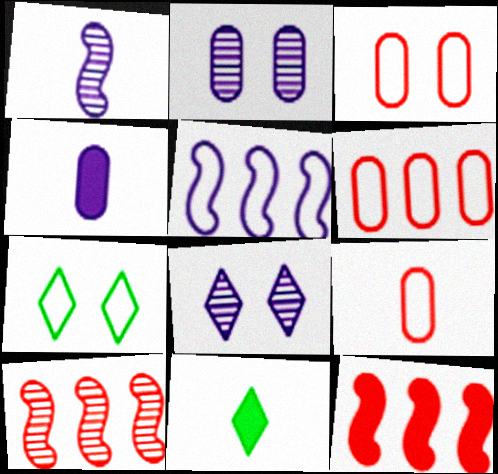[[1, 9, 11], 
[3, 6, 9], 
[4, 5, 8], 
[4, 7, 10], 
[5, 7, 9]]